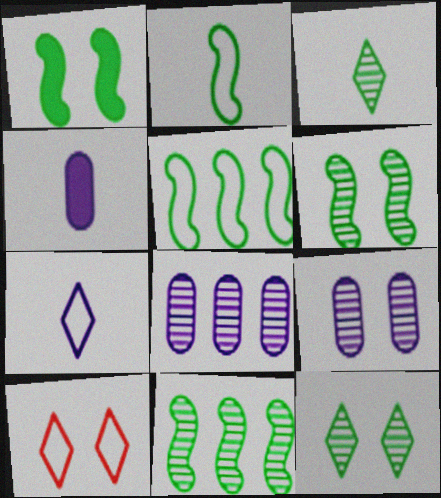[[1, 2, 11], 
[1, 9, 10], 
[4, 10, 11]]